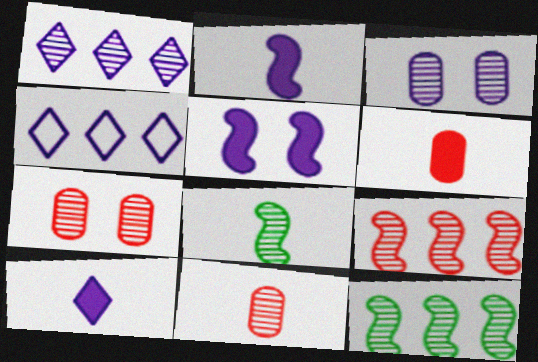[[1, 7, 8], 
[2, 3, 4]]